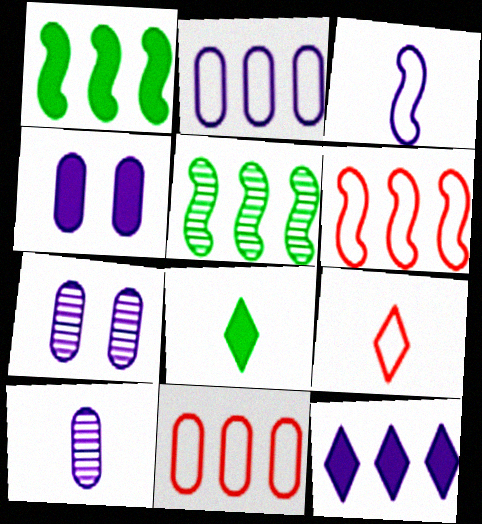[[1, 7, 9], 
[2, 4, 10], 
[3, 7, 12], 
[4, 5, 9], 
[5, 11, 12], 
[6, 7, 8]]